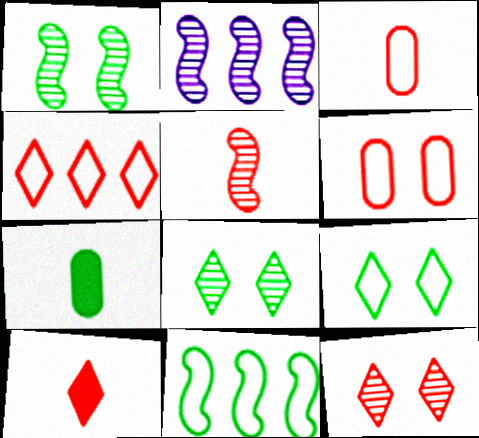[[1, 2, 5], 
[3, 5, 10], 
[4, 10, 12], 
[7, 8, 11]]